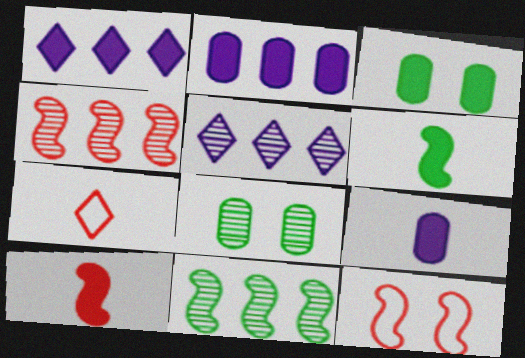[[1, 3, 10], 
[4, 10, 12]]